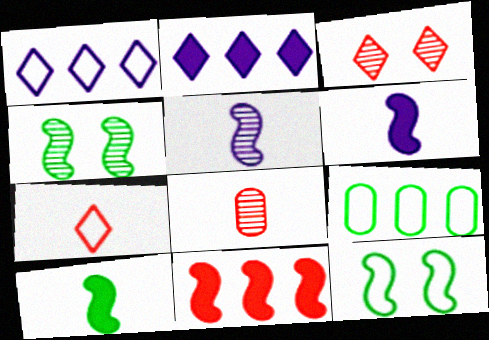[[2, 8, 12], 
[3, 6, 9], 
[5, 11, 12]]